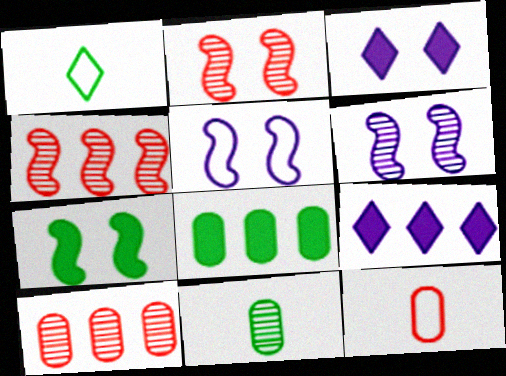[[2, 5, 7]]